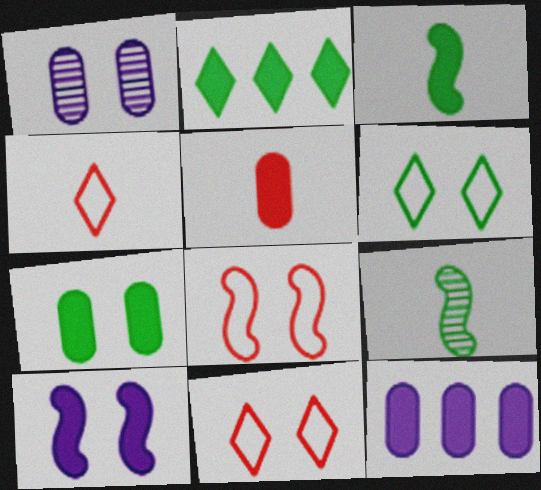[[2, 3, 7], 
[2, 5, 10], 
[5, 7, 12], 
[9, 11, 12]]